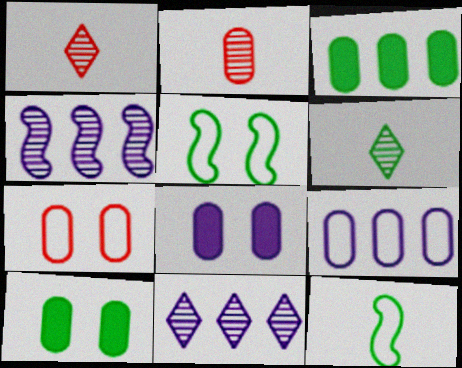[[2, 9, 10], 
[3, 5, 6]]